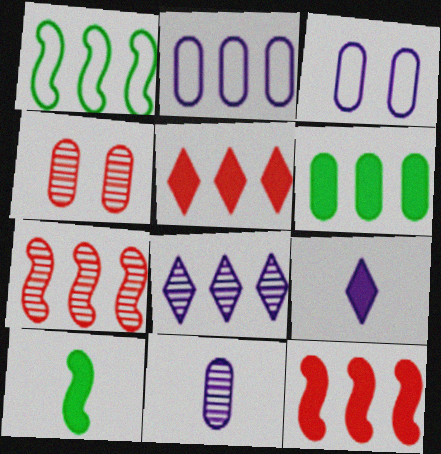[[1, 4, 9]]